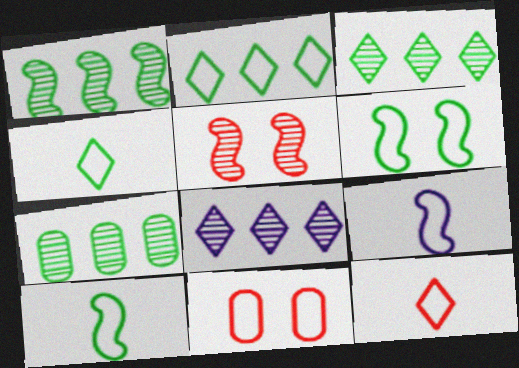[[1, 3, 7], 
[2, 9, 11]]